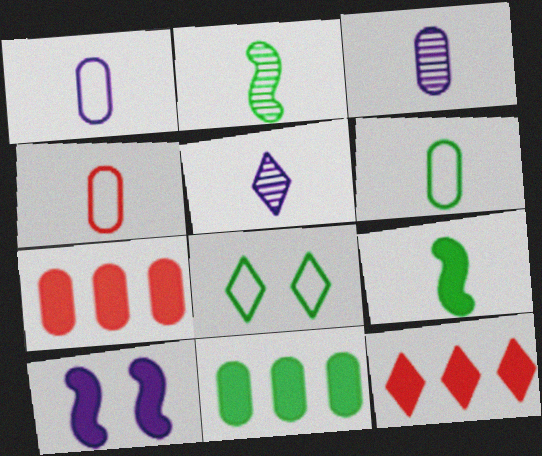[[1, 4, 6], 
[2, 8, 11], 
[4, 5, 9], 
[5, 8, 12]]